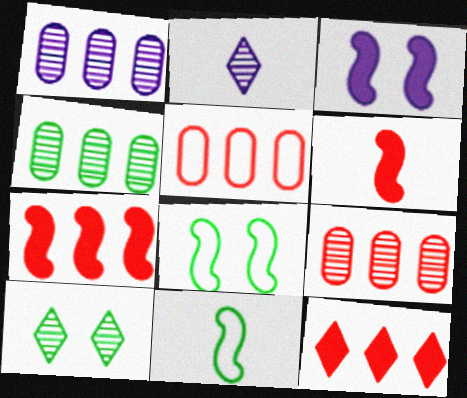[[1, 4, 9]]